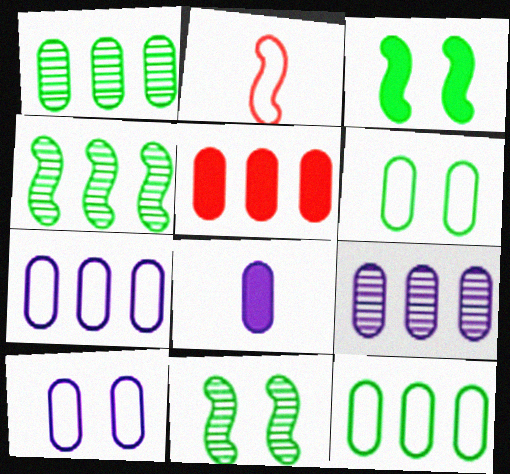[[1, 5, 7], 
[5, 9, 12], 
[8, 9, 10]]